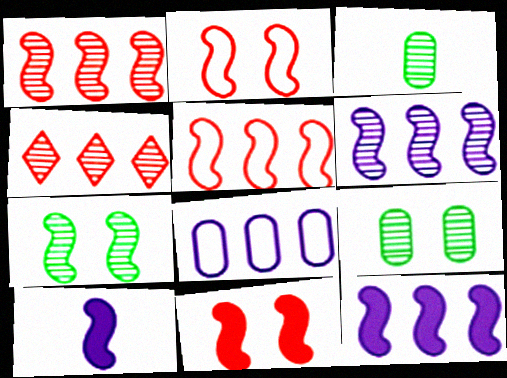[[5, 7, 10]]